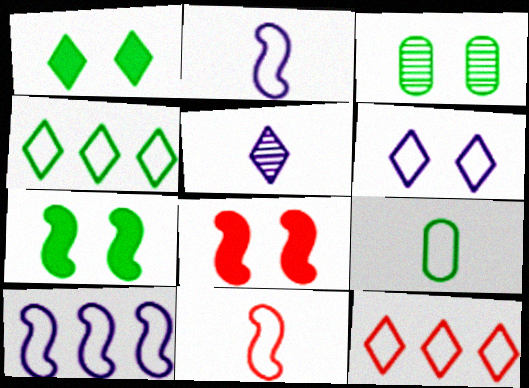[[1, 5, 12], 
[3, 6, 8]]